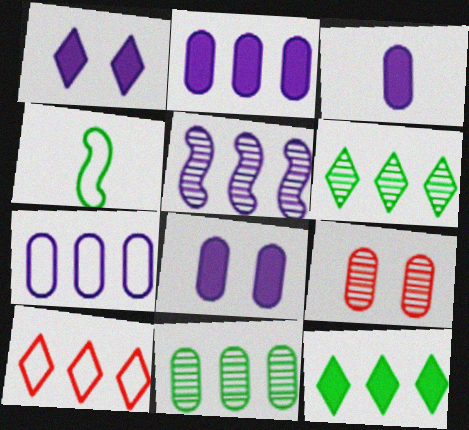[[2, 3, 8]]